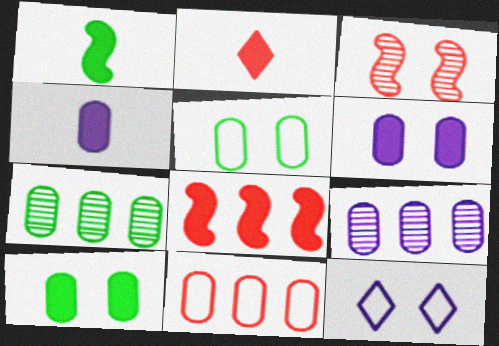[[1, 2, 4], 
[2, 3, 11], 
[3, 10, 12]]